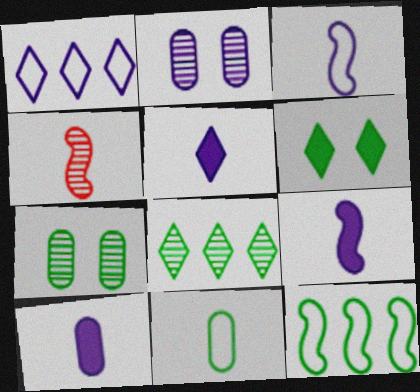[[1, 2, 9], 
[2, 4, 8], 
[4, 5, 11], 
[5, 9, 10]]